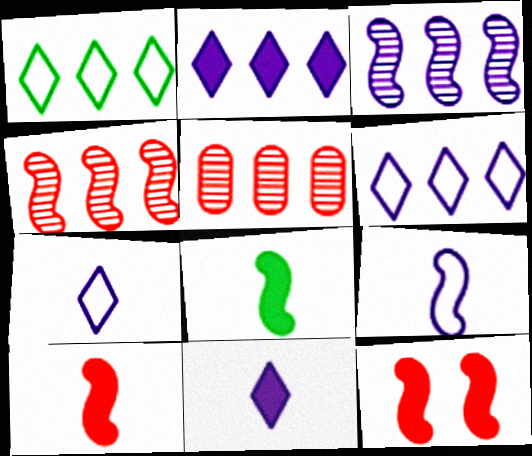[]